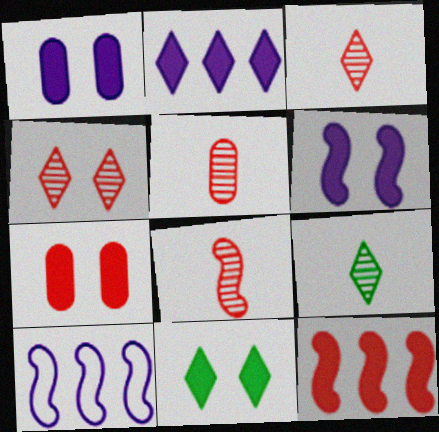[[3, 5, 8], 
[5, 10, 11], 
[6, 7, 11], 
[7, 9, 10]]